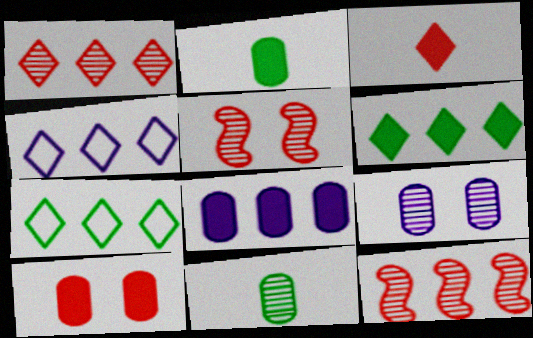[[1, 4, 6], 
[2, 4, 5], 
[2, 8, 10], 
[7, 8, 12]]